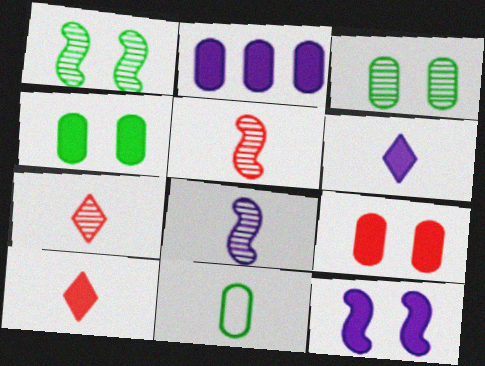[[2, 6, 12], 
[5, 6, 11], 
[8, 10, 11]]